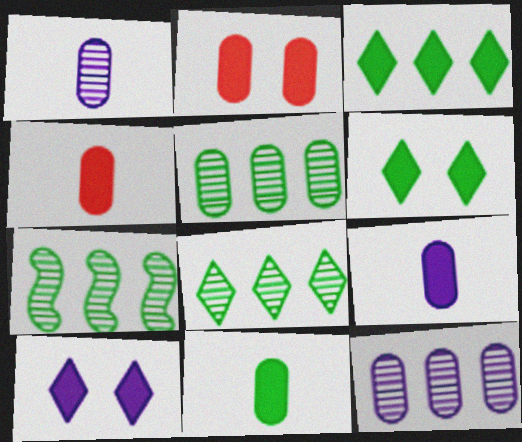[[4, 9, 11], 
[5, 7, 8]]